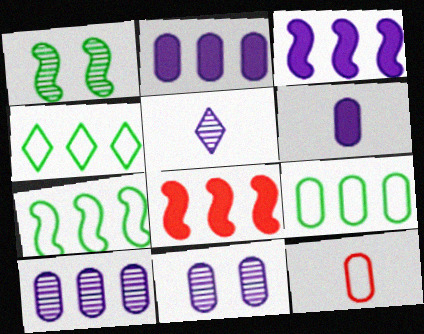[[4, 7, 9], 
[4, 8, 10]]